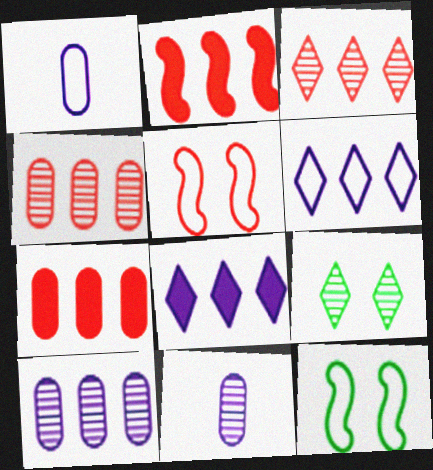[[1, 2, 9]]